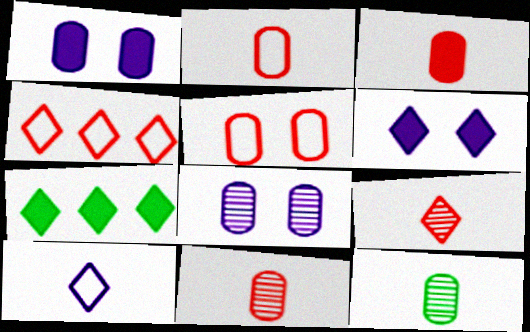[[2, 3, 11]]